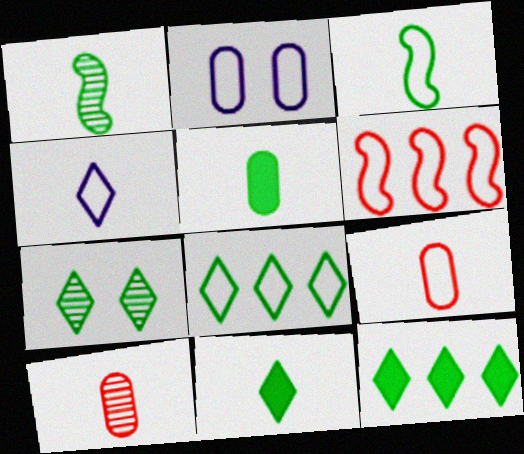[[3, 4, 9], 
[7, 8, 11]]